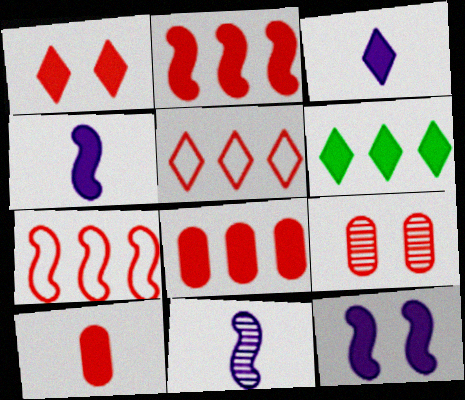[[1, 2, 10], 
[1, 3, 6], 
[6, 10, 12]]